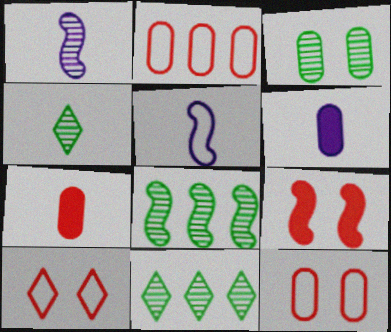[[2, 3, 6], 
[3, 4, 8], 
[4, 5, 7], 
[5, 8, 9], 
[6, 8, 10]]